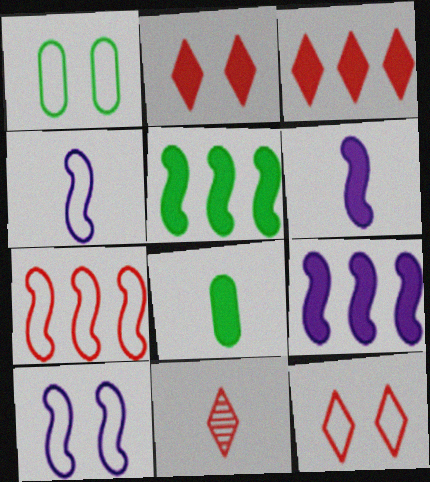[[1, 9, 11], 
[1, 10, 12], 
[2, 8, 9], 
[3, 11, 12], 
[4, 8, 11]]